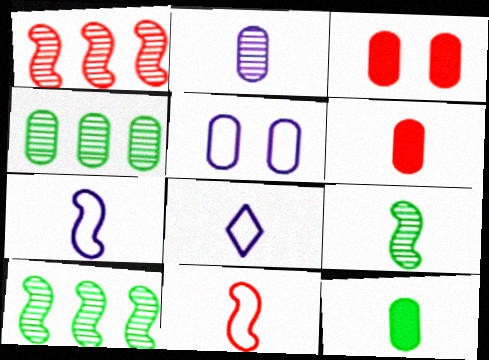[[3, 8, 10], 
[4, 5, 6], 
[6, 8, 9]]